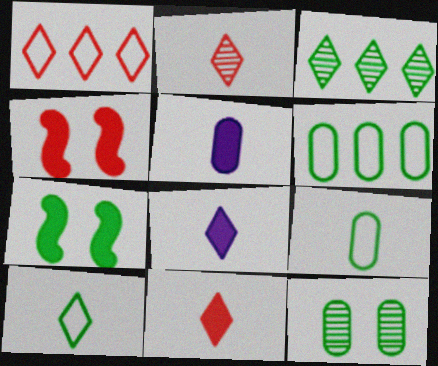[[2, 8, 10], 
[3, 7, 9]]